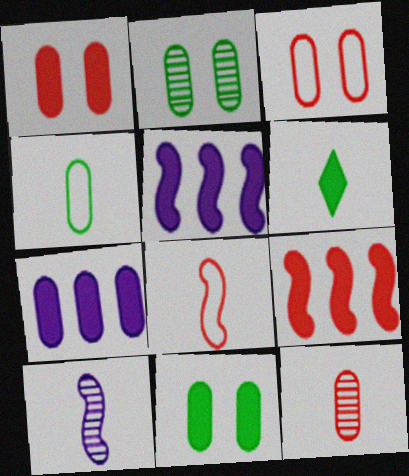[[1, 5, 6]]